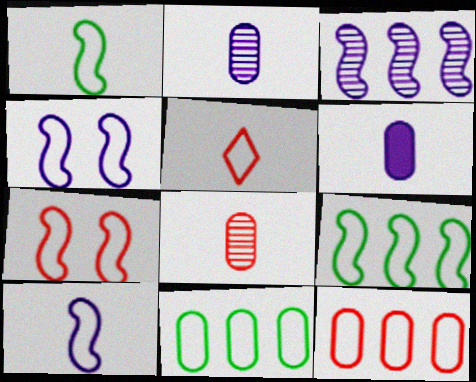[[4, 5, 11], 
[5, 7, 12], 
[7, 9, 10]]